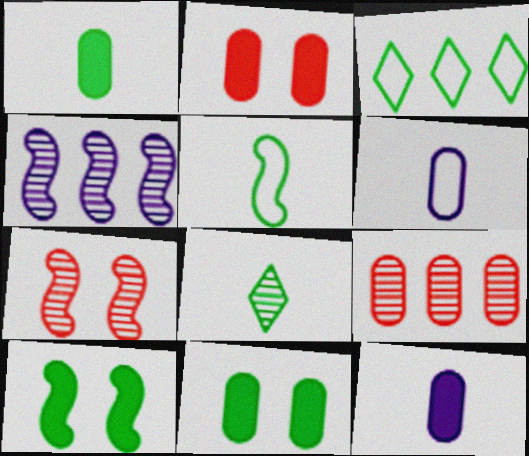[[1, 5, 8], 
[3, 7, 12], 
[6, 9, 11]]